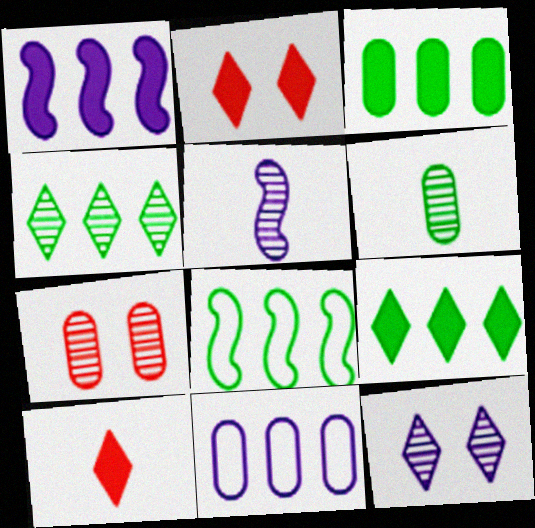[[3, 4, 8], 
[4, 5, 7]]